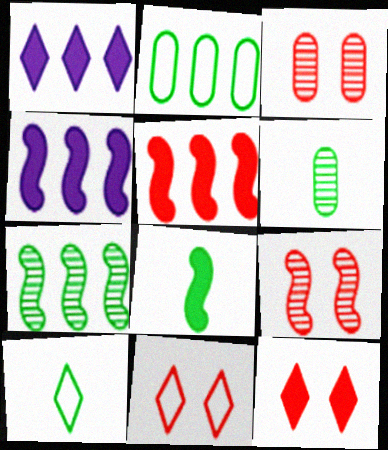[[3, 4, 10], 
[4, 6, 11], 
[6, 8, 10]]